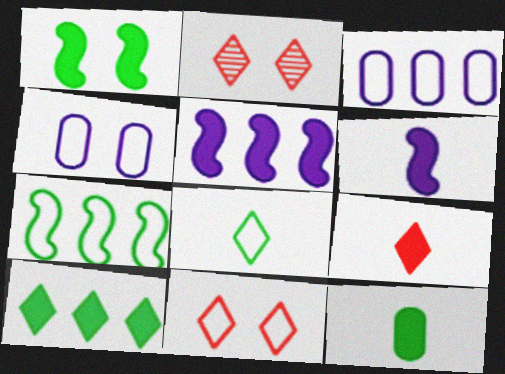[[1, 2, 4], 
[1, 10, 12], 
[6, 9, 12]]